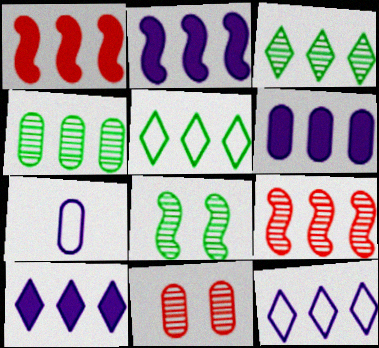[[1, 4, 12], 
[2, 6, 10], 
[5, 6, 9]]